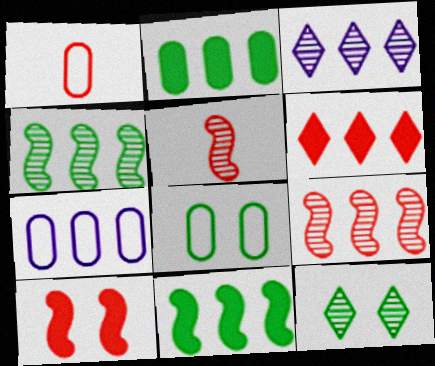[[1, 7, 8], 
[4, 6, 7]]